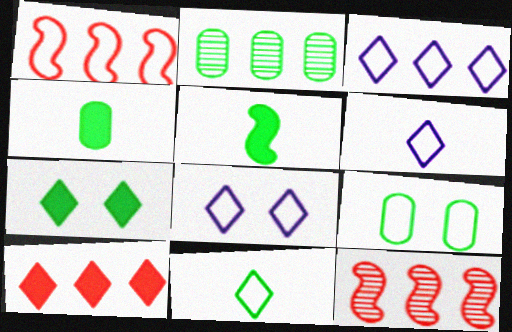[[1, 6, 9], 
[2, 4, 9], 
[3, 6, 8], 
[4, 8, 12]]